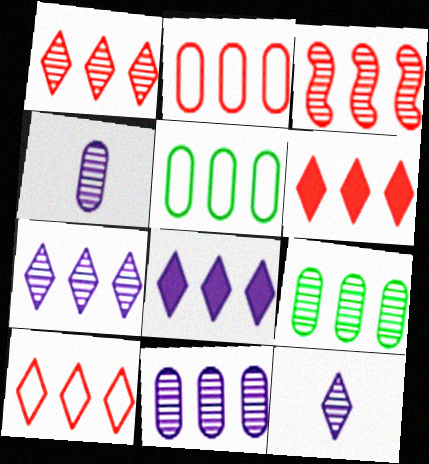[[1, 6, 10], 
[2, 3, 6], 
[3, 5, 8], 
[3, 7, 9]]